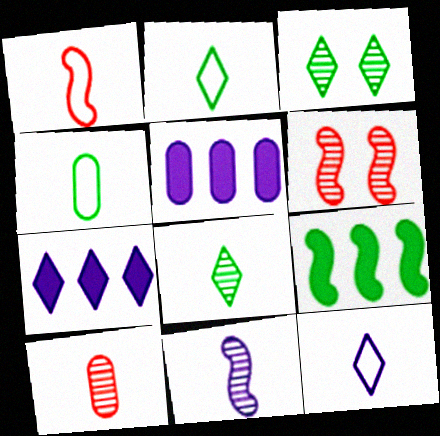[[1, 3, 5], 
[1, 4, 12], 
[2, 5, 6], 
[3, 4, 9], 
[4, 6, 7], 
[8, 10, 11]]